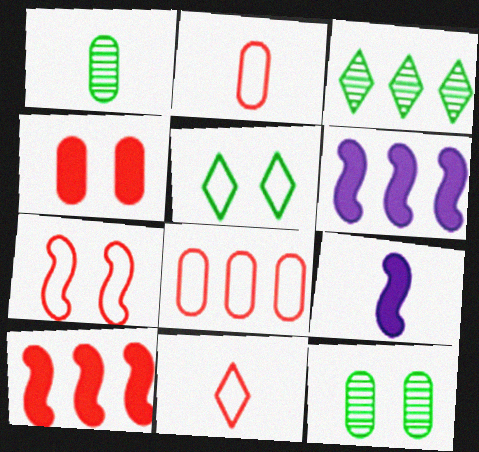[[1, 9, 11], 
[3, 6, 8], 
[6, 11, 12], 
[7, 8, 11]]